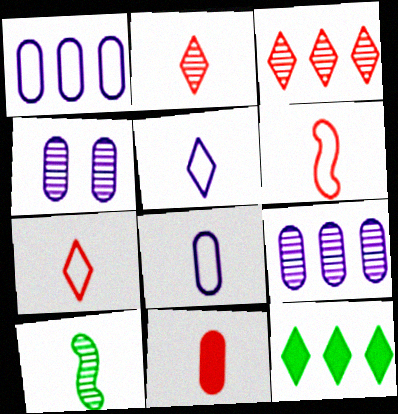[[2, 6, 11], 
[3, 4, 10], 
[4, 6, 12], 
[5, 10, 11]]